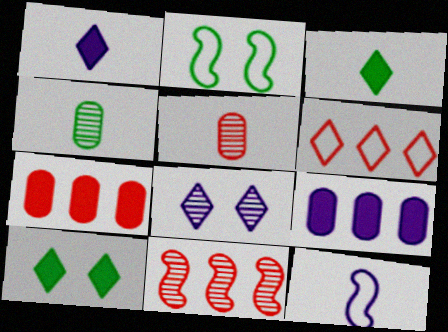[[3, 5, 12], 
[3, 6, 8], 
[4, 8, 11], 
[6, 7, 11], 
[8, 9, 12]]